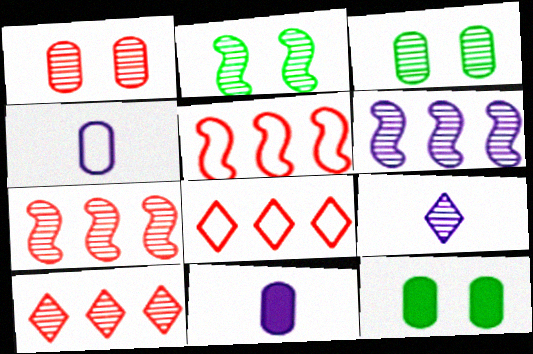[[2, 8, 11], 
[3, 7, 9], 
[5, 9, 12]]